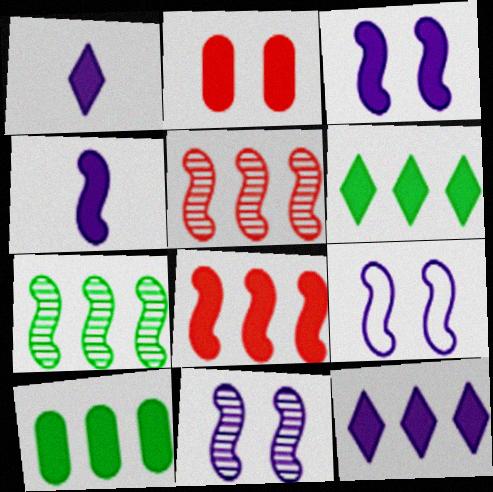[[2, 4, 6], 
[3, 9, 11], 
[8, 10, 12]]